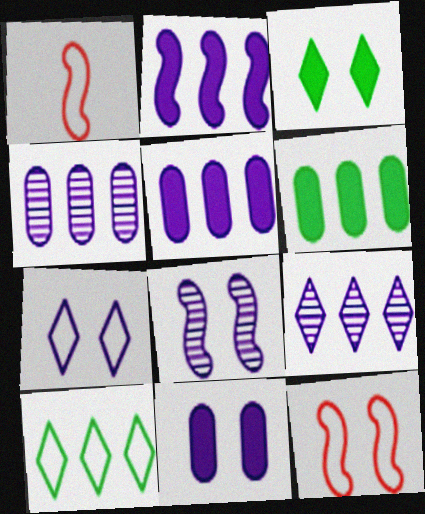[[1, 3, 4], 
[7, 8, 11]]